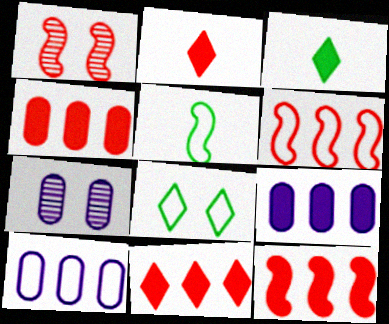[[1, 3, 10], 
[3, 6, 7], 
[4, 11, 12], 
[5, 7, 11]]